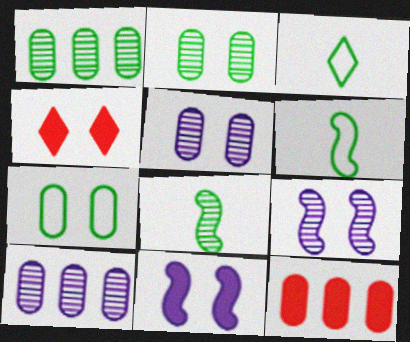[[3, 9, 12], 
[4, 6, 10], 
[4, 7, 9]]